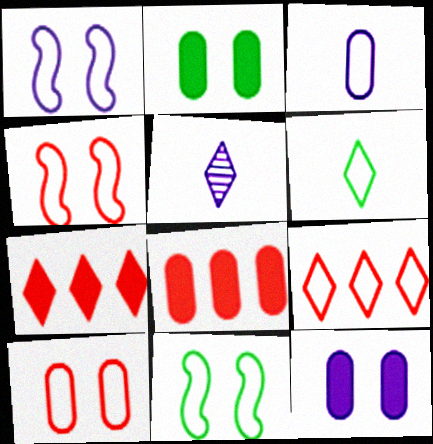[[1, 4, 11], 
[3, 9, 11], 
[5, 8, 11]]